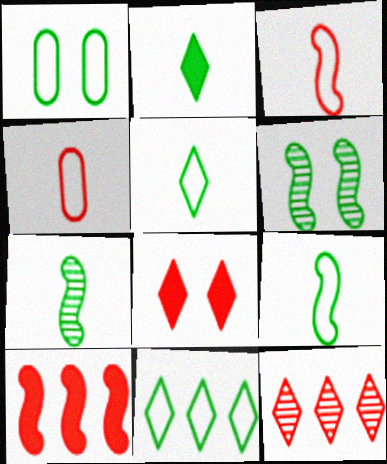[[1, 9, 11]]